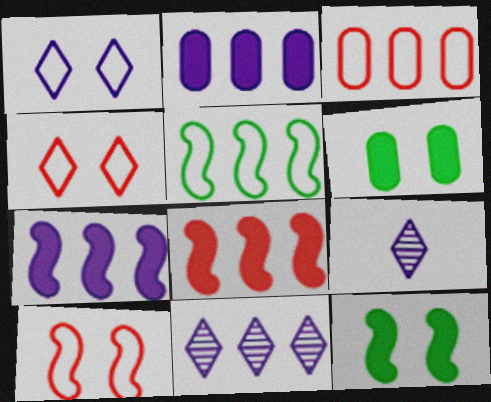[[3, 9, 12]]